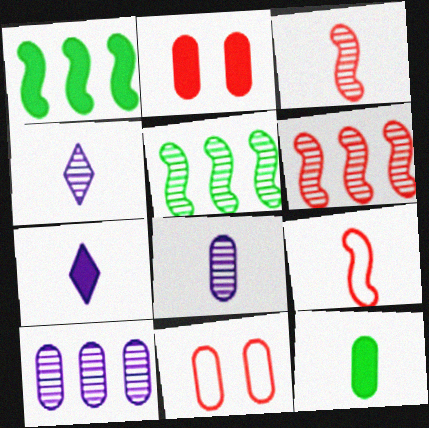[[1, 2, 7], 
[1, 4, 11], 
[4, 9, 12], 
[5, 7, 11], 
[10, 11, 12]]